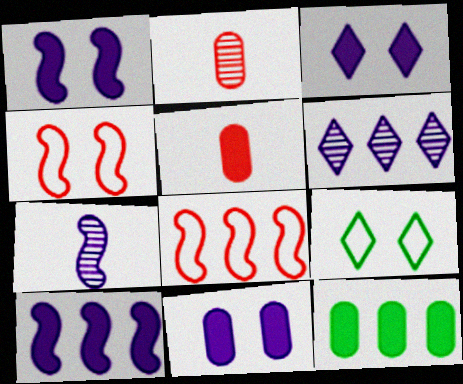[[1, 3, 11], 
[2, 9, 10], 
[5, 11, 12], 
[6, 8, 12]]